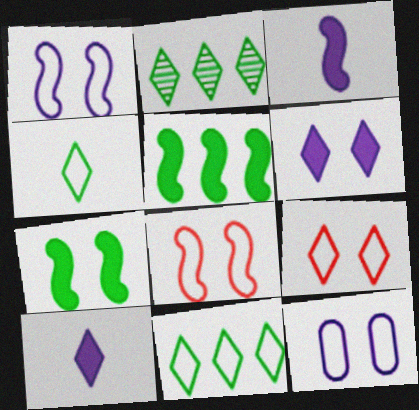[[2, 9, 10]]